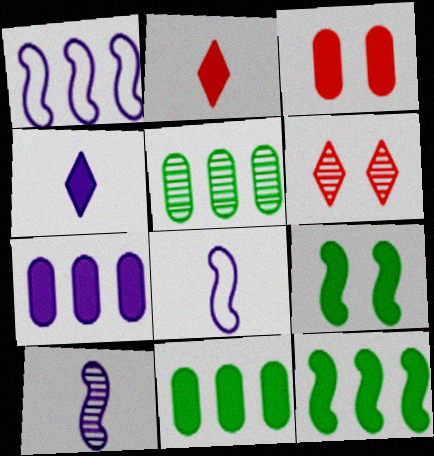[[2, 7, 9], 
[3, 4, 12], 
[5, 6, 10], 
[6, 8, 11]]